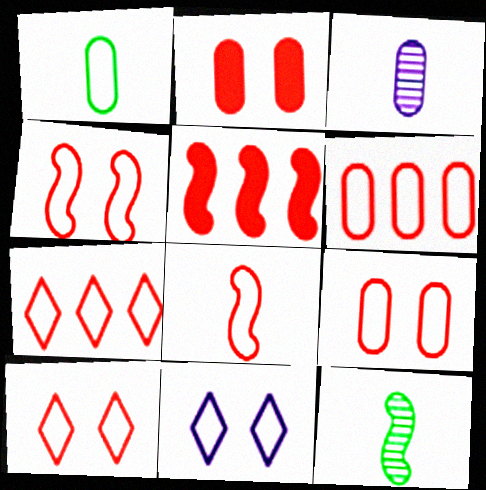[[4, 9, 10], 
[6, 8, 10], 
[7, 8, 9]]